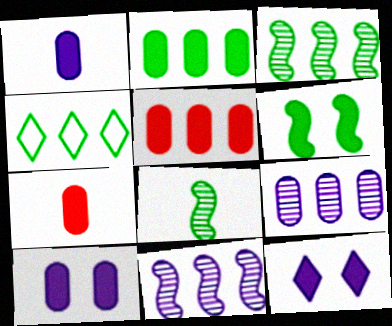[[2, 3, 4], 
[2, 7, 10], 
[4, 5, 11]]